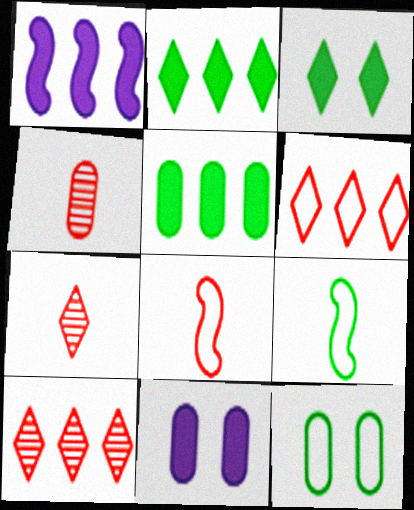[[1, 7, 12], 
[9, 10, 11]]